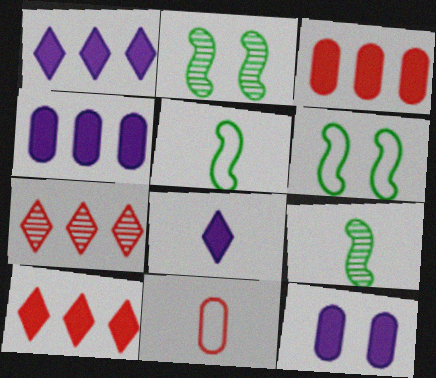[[1, 2, 11], 
[5, 7, 12], 
[8, 9, 11]]